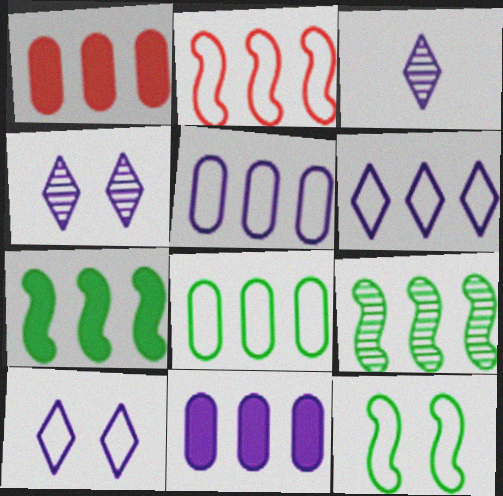[[1, 3, 12], 
[1, 6, 9], 
[2, 6, 8]]